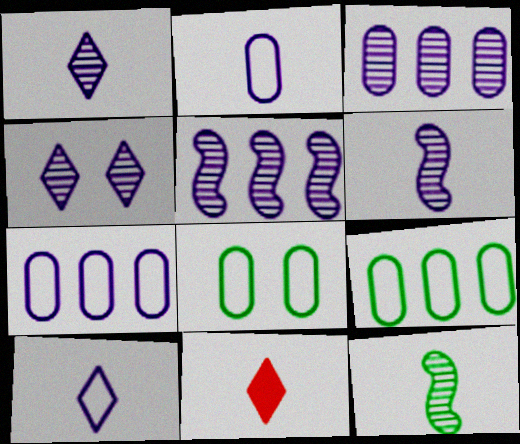[[2, 11, 12], 
[3, 4, 6], 
[5, 8, 11]]